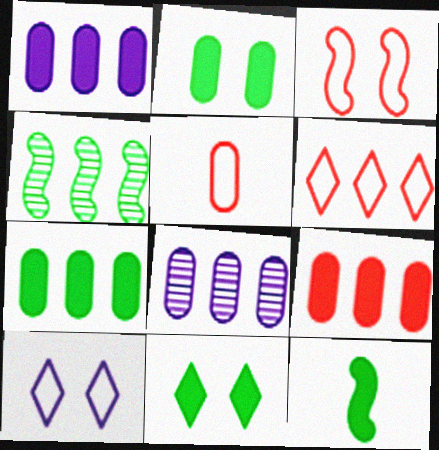[[1, 4, 6], 
[1, 7, 9], 
[2, 5, 8], 
[3, 5, 6], 
[7, 11, 12]]